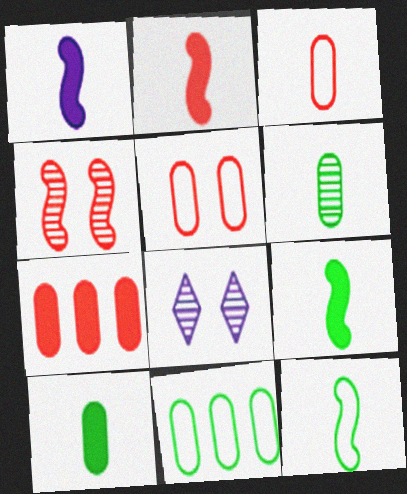[[1, 2, 9], 
[2, 8, 11], 
[7, 8, 12]]